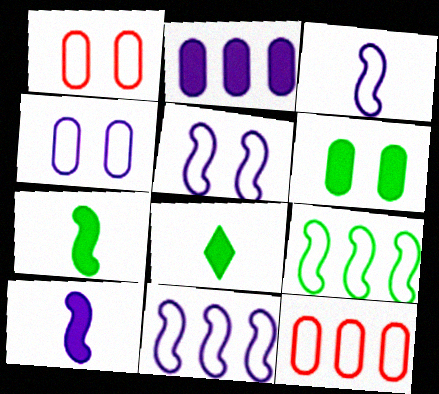[[3, 5, 11]]